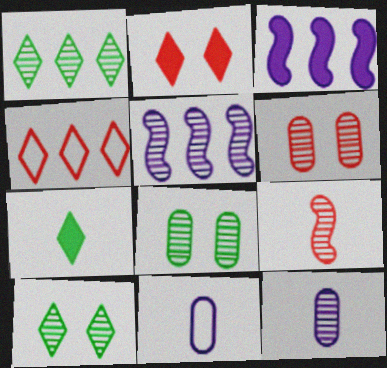[[7, 9, 11]]